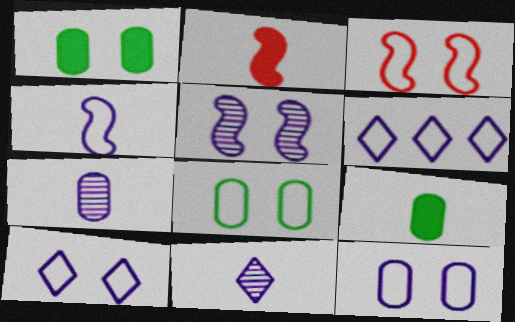[[3, 8, 10], 
[4, 6, 12]]